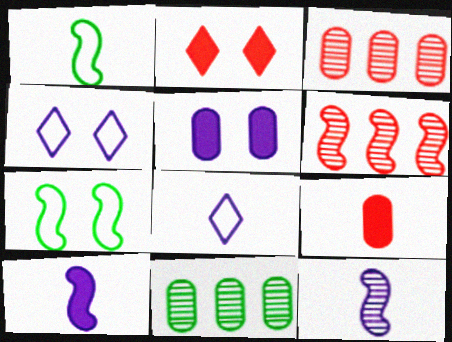[[6, 7, 10]]